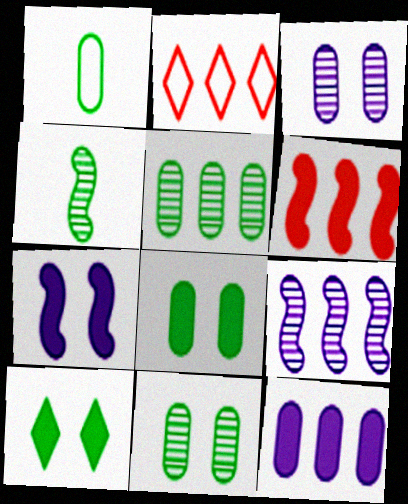[[1, 5, 8]]